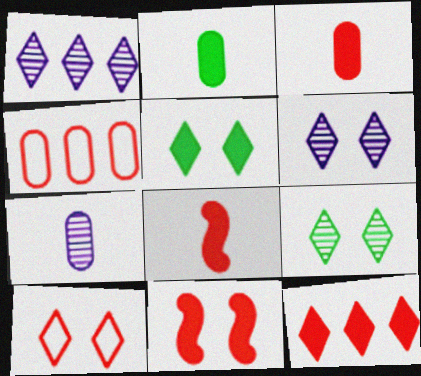[[3, 11, 12], 
[5, 6, 10]]